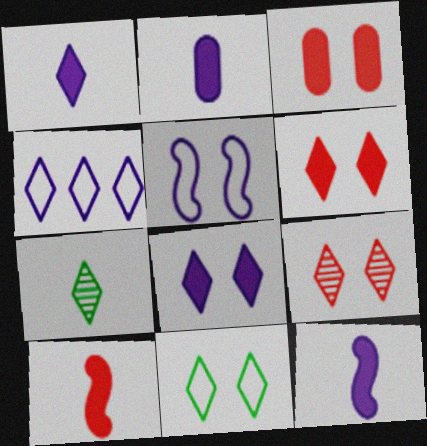[[1, 2, 12], 
[4, 6, 7], 
[8, 9, 11]]